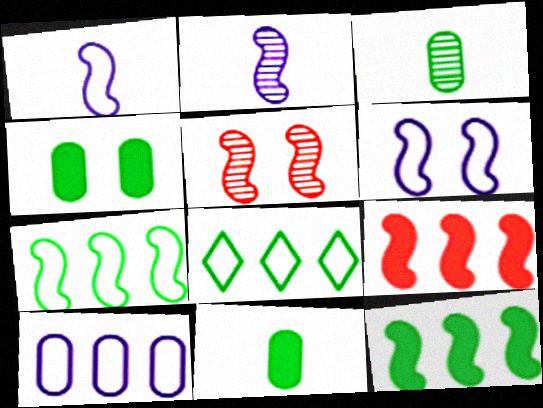[[1, 5, 12]]